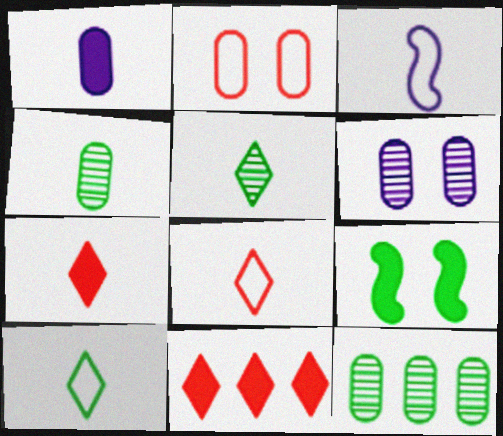[[1, 2, 12], 
[1, 9, 11], 
[3, 4, 7], 
[9, 10, 12]]